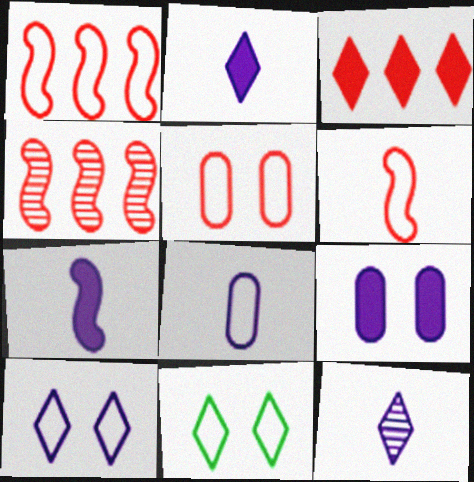[[1, 8, 11], 
[3, 11, 12], 
[7, 8, 12]]